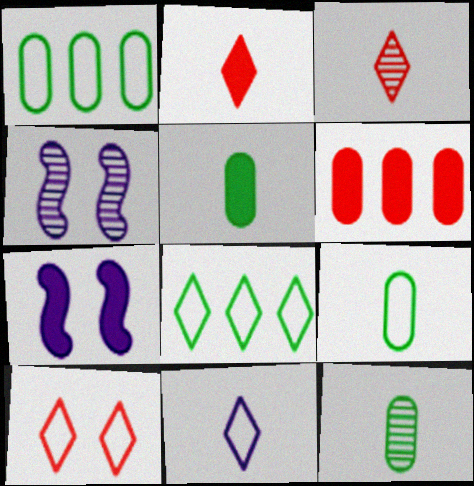[[1, 2, 4], 
[1, 3, 7], 
[5, 9, 12], 
[8, 10, 11]]